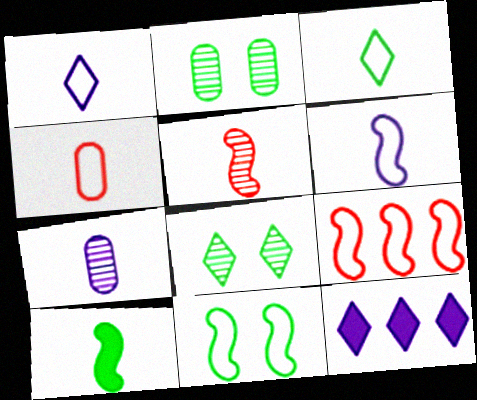[[3, 4, 6], 
[5, 6, 10], 
[6, 9, 11]]